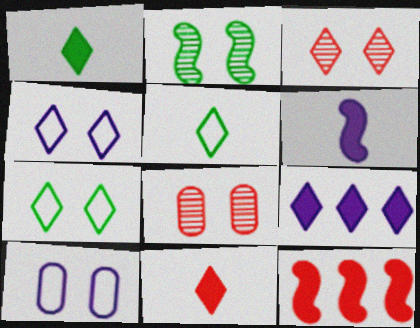[[3, 5, 9]]